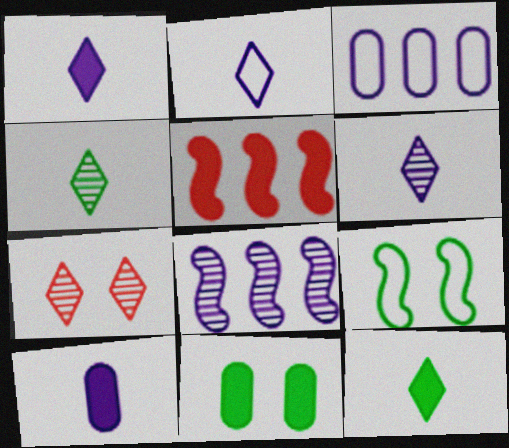[[1, 2, 6], 
[1, 5, 11]]